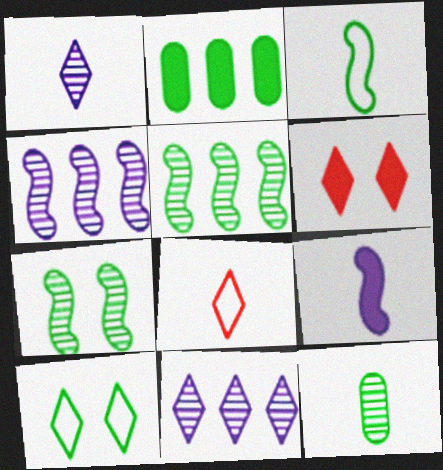[[2, 6, 9], 
[8, 9, 12]]